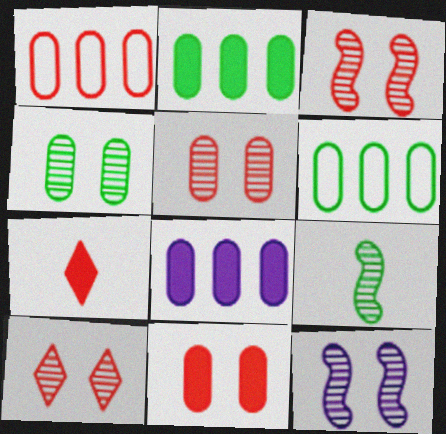[[1, 3, 7], 
[3, 5, 10], 
[4, 10, 12], 
[6, 7, 12]]